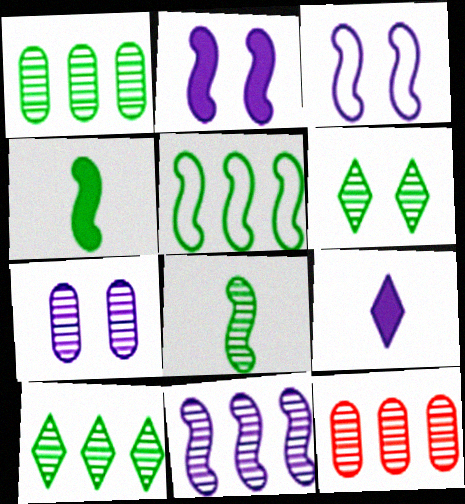[[1, 6, 8], 
[10, 11, 12]]